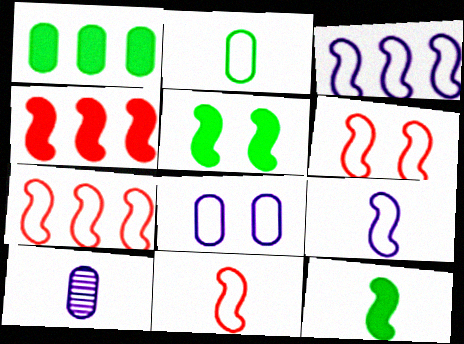[[6, 7, 11]]